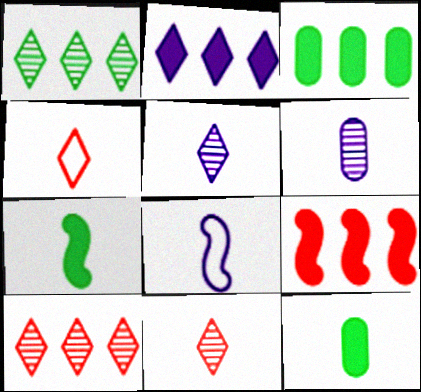[[2, 3, 9], 
[4, 6, 7], 
[8, 11, 12]]